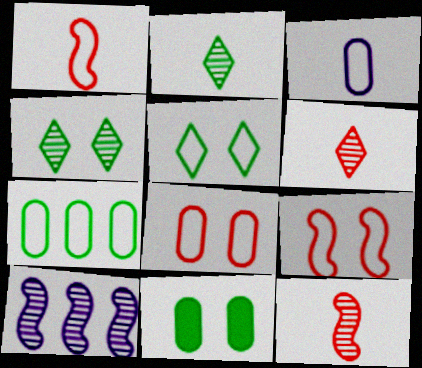[[3, 7, 8]]